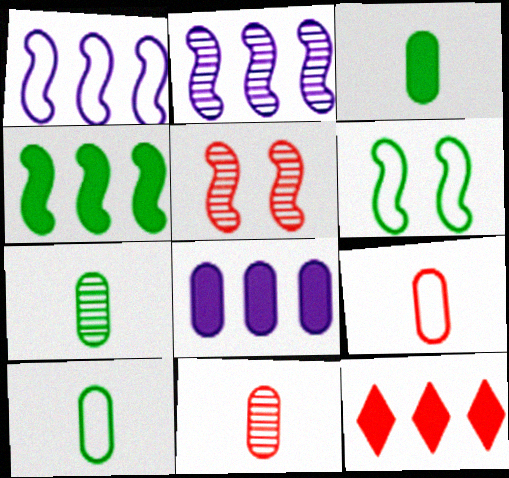[[3, 7, 10], 
[4, 8, 12], 
[5, 9, 12]]